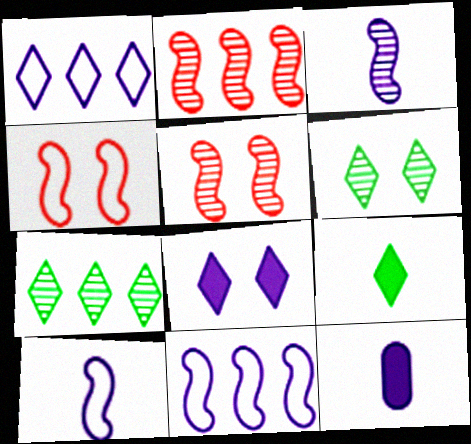[[4, 7, 12]]